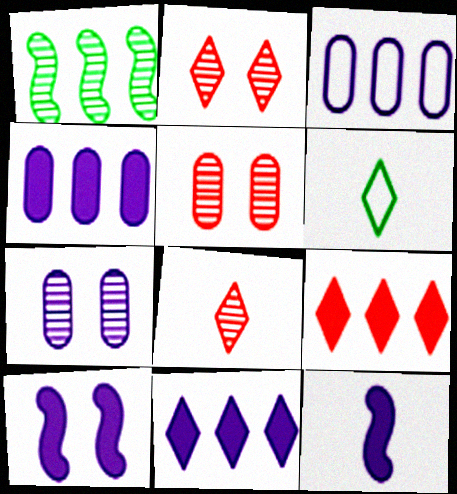[[1, 3, 9], 
[1, 7, 8], 
[2, 6, 11]]